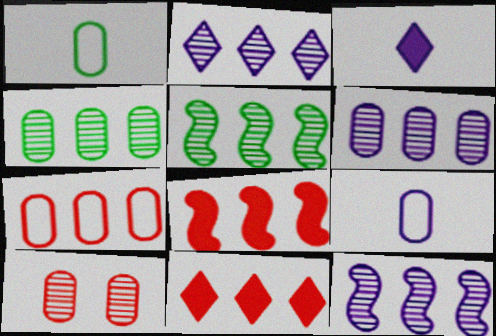[[2, 6, 12]]